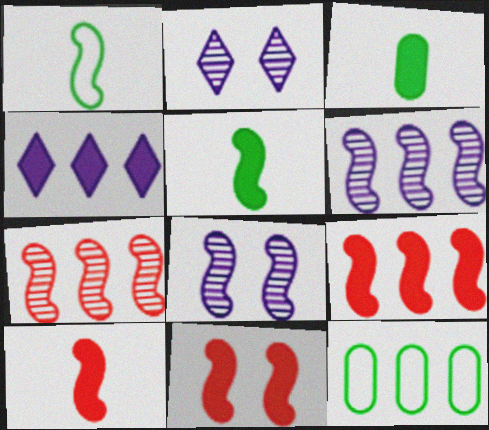[[1, 6, 11], 
[1, 8, 9], 
[2, 10, 12], 
[3, 4, 11], 
[4, 7, 12], 
[9, 10, 11]]